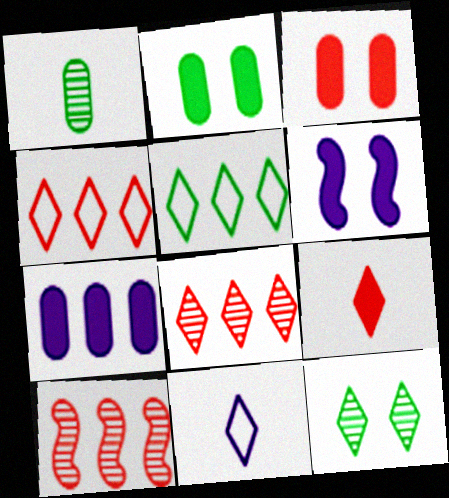[[1, 4, 6], 
[2, 10, 11], 
[5, 7, 10]]